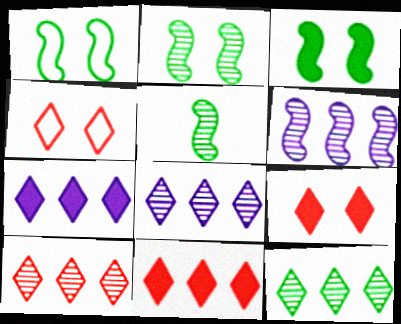[[1, 2, 3], 
[8, 10, 12]]